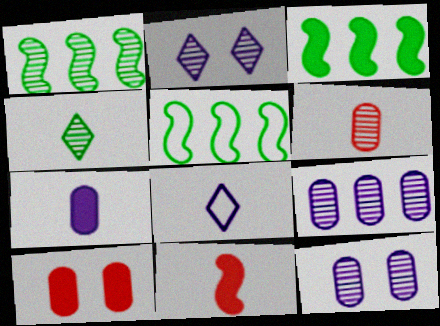[[1, 2, 6], 
[1, 3, 5], 
[1, 8, 10]]